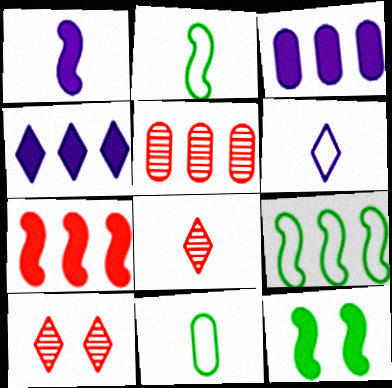[[1, 7, 12], 
[1, 8, 11], 
[2, 3, 10], 
[4, 5, 9], 
[5, 6, 12]]